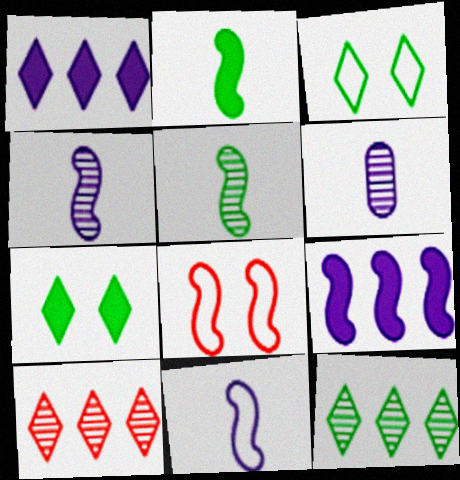[[5, 8, 9]]